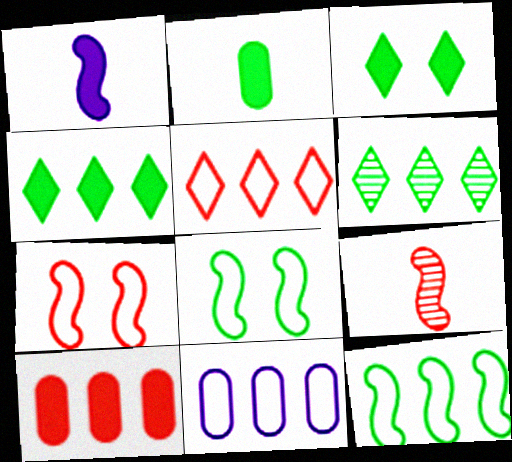[[1, 3, 10], 
[2, 6, 8], 
[3, 9, 11], 
[5, 11, 12]]